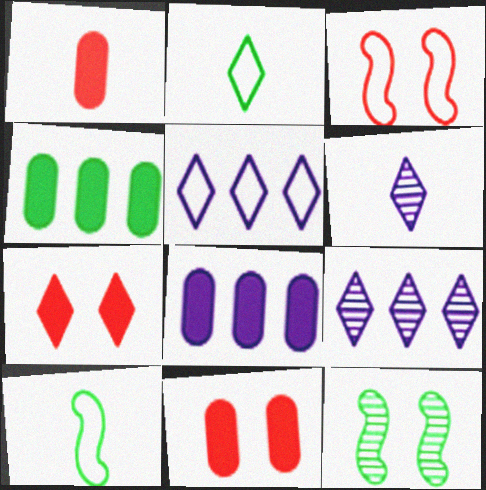[[1, 5, 12], 
[1, 6, 10], 
[2, 4, 12], 
[2, 7, 9], 
[3, 4, 6], 
[9, 10, 11]]